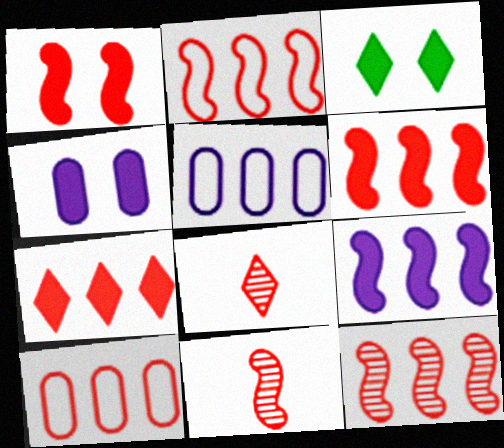[[1, 2, 11], 
[1, 3, 4], 
[1, 8, 10], 
[2, 6, 12], 
[3, 5, 11], 
[7, 10, 12]]